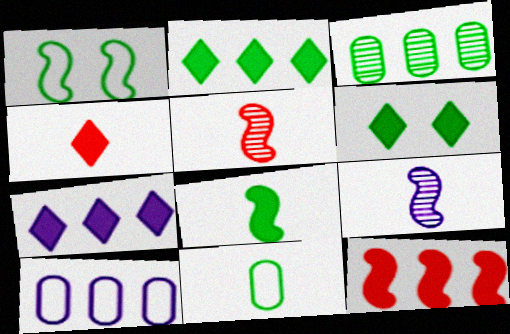[[1, 9, 12], 
[4, 6, 7], 
[4, 9, 11], 
[5, 6, 10]]